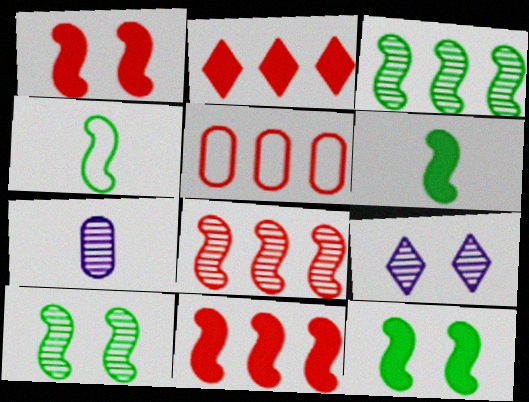[[2, 5, 8], 
[3, 4, 12], 
[5, 6, 9]]